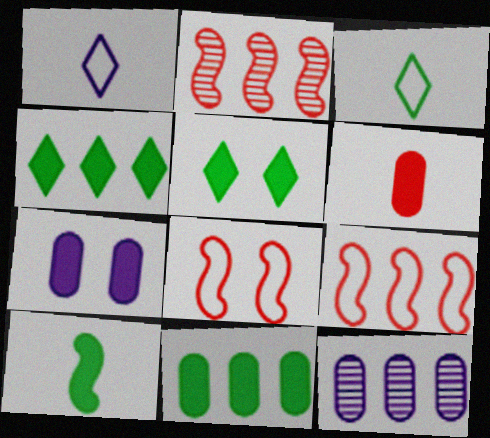[[2, 3, 7], 
[4, 9, 12], 
[5, 10, 11], 
[6, 7, 11]]